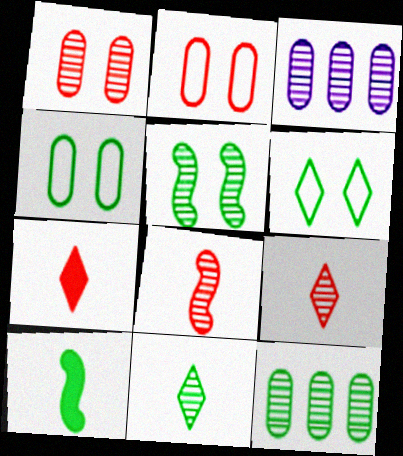[[3, 5, 9], 
[5, 11, 12], 
[6, 10, 12]]